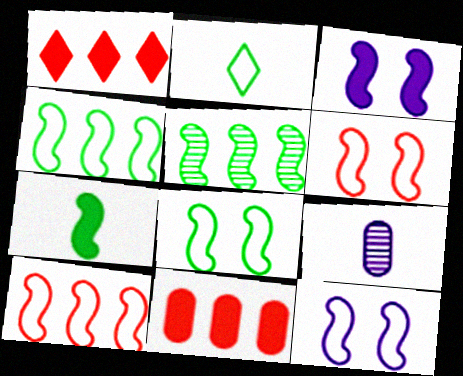[[1, 8, 9], 
[5, 7, 8], 
[6, 8, 12]]